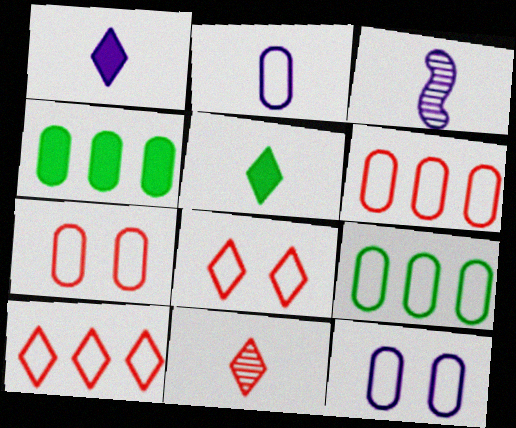[[1, 2, 3], 
[2, 7, 9], 
[3, 4, 8]]